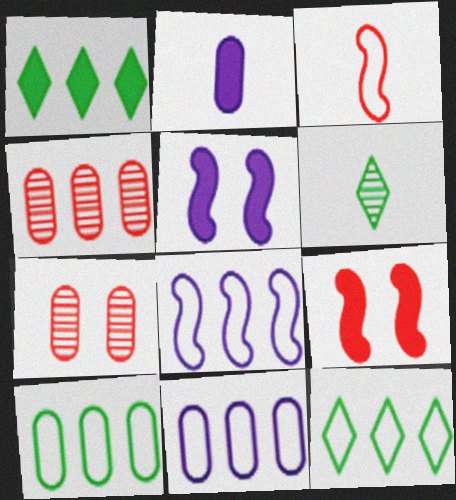[[1, 2, 9], 
[1, 4, 8], 
[2, 3, 6], 
[2, 7, 10], 
[6, 9, 11]]